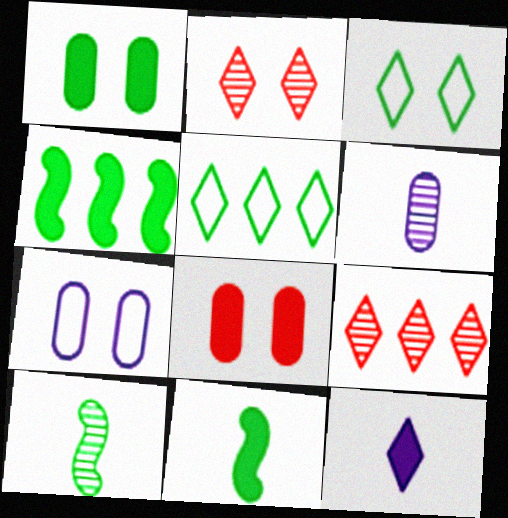[[1, 5, 10], 
[2, 5, 12], 
[3, 9, 12], 
[4, 8, 12], 
[7, 9, 11]]